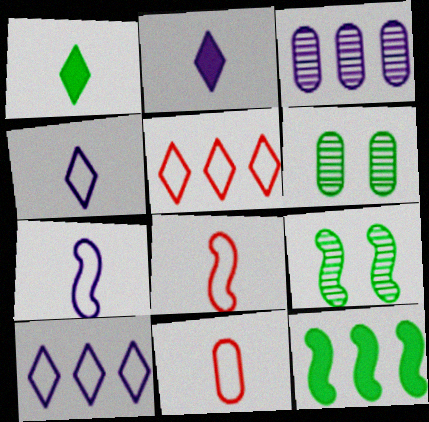[[3, 5, 12]]